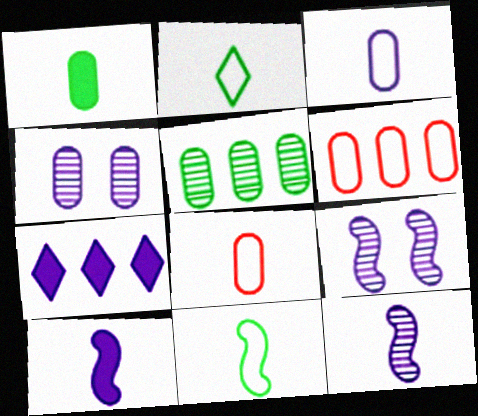[[1, 4, 6], 
[3, 7, 9]]